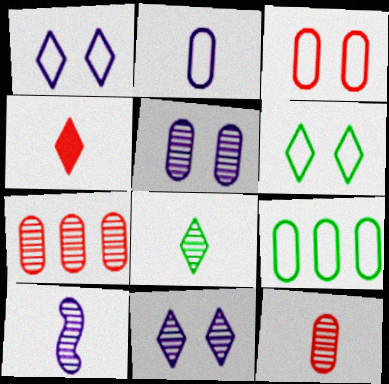[[2, 3, 9], 
[8, 10, 12]]